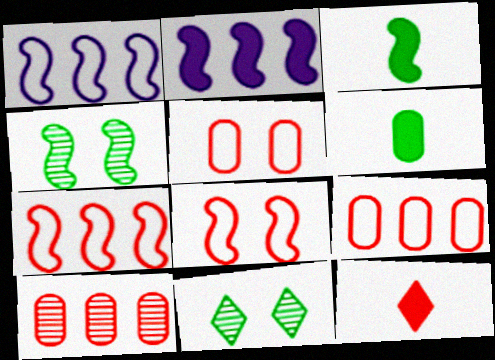[[8, 10, 12]]